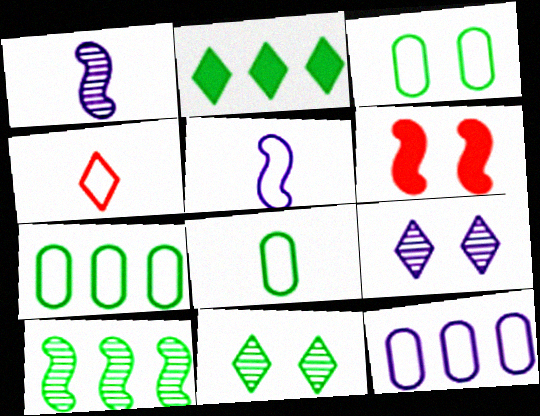[[2, 4, 9], 
[2, 7, 10], 
[3, 6, 9], 
[3, 7, 8], 
[4, 5, 8], 
[5, 6, 10]]